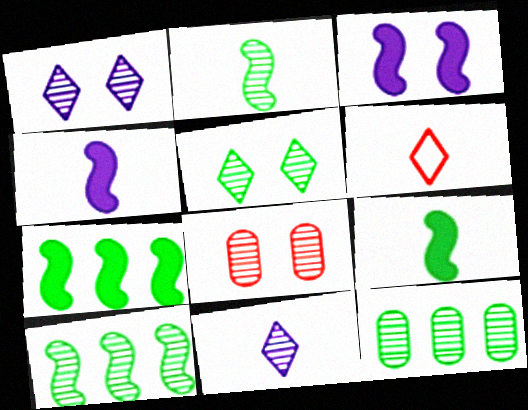[[2, 5, 12], 
[3, 6, 12], 
[8, 10, 11]]